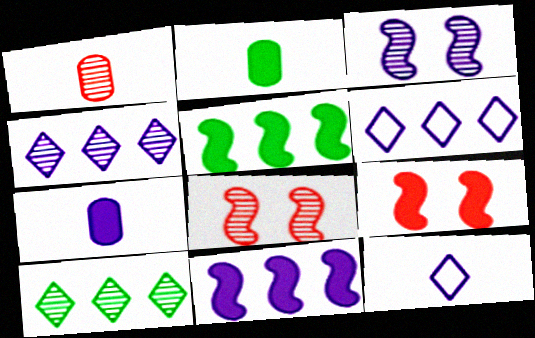[[1, 3, 10], 
[2, 6, 8], 
[3, 6, 7]]